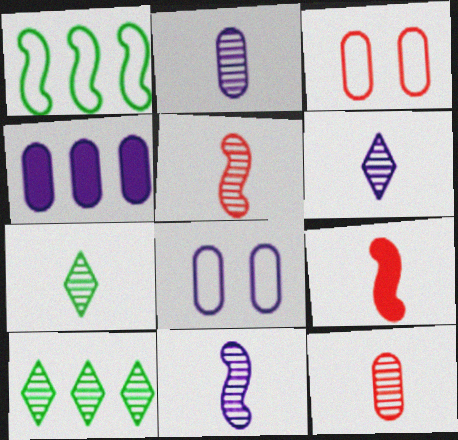[[2, 4, 8], 
[2, 5, 7], 
[2, 6, 11], 
[7, 11, 12], 
[8, 9, 10]]